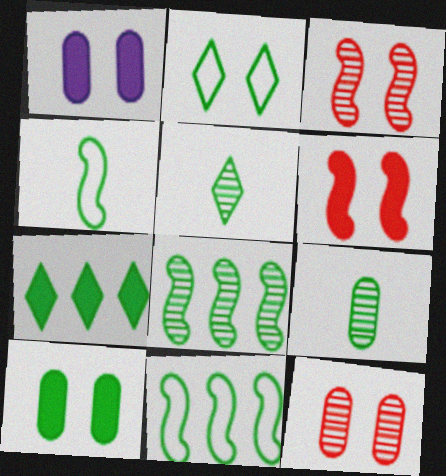[[1, 2, 3], 
[2, 5, 7], 
[5, 10, 11]]